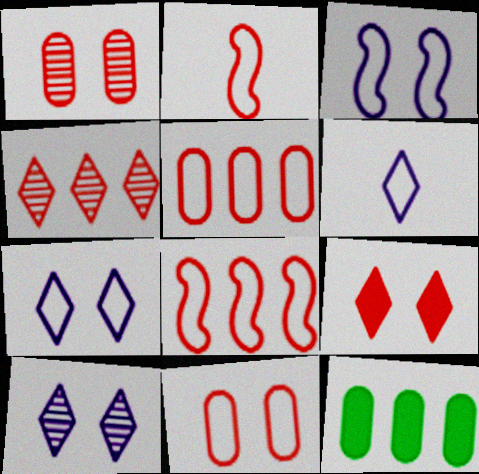[[2, 10, 12]]